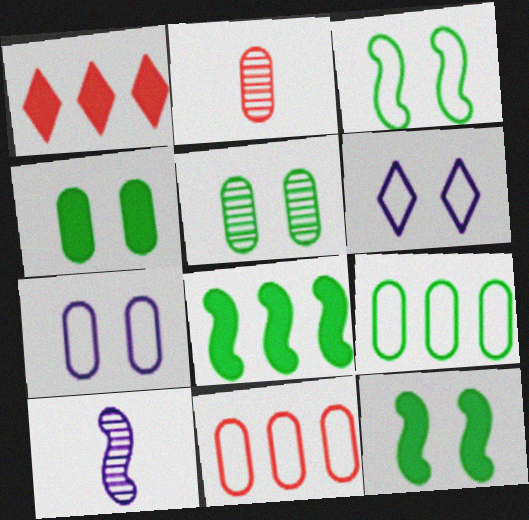[[2, 6, 8]]